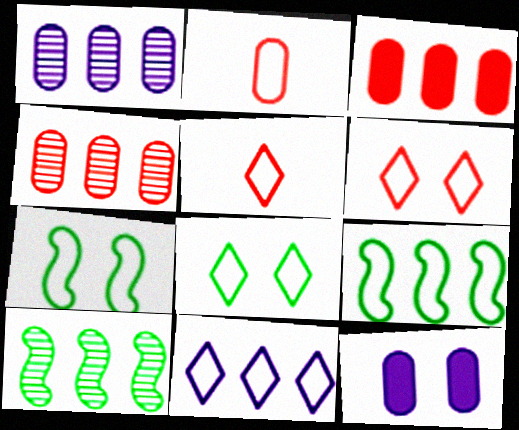[[2, 7, 11], 
[3, 10, 11], 
[5, 8, 11], 
[5, 10, 12]]